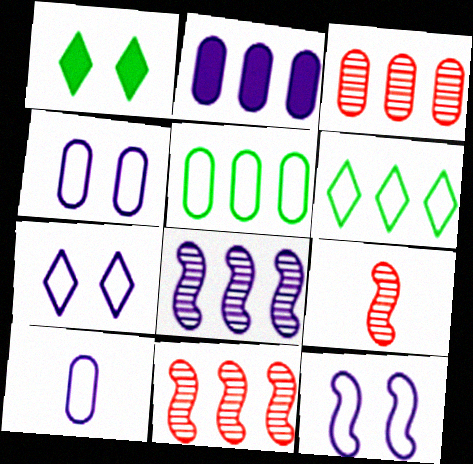[[1, 10, 11], 
[2, 3, 5], 
[2, 6, 11], 
[4, 7, 12]]